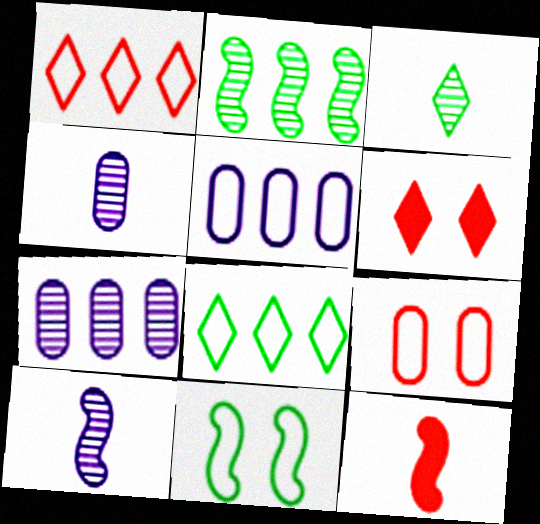[]